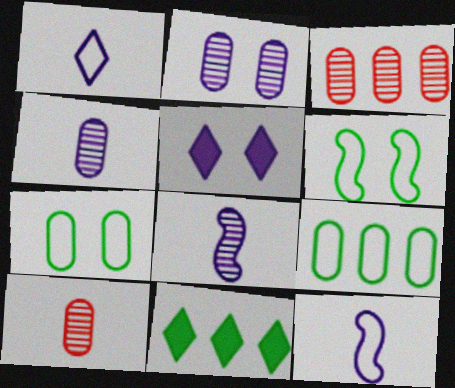[]